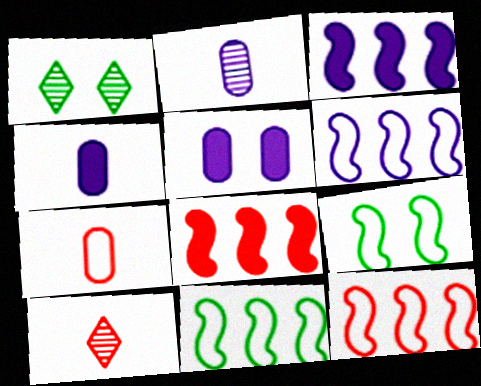[[1, 3, 7], 
[1, 4, 12], 
[5, 10, 11], 
[6, 11, 12]]